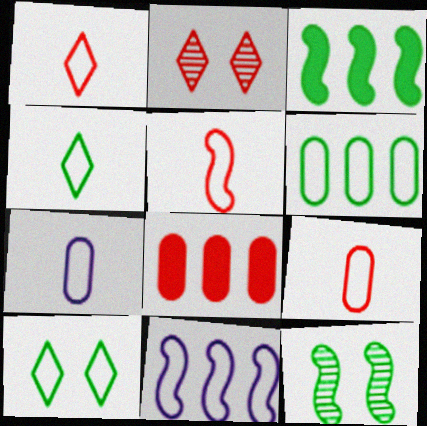[[1, 5, 9], 
[2, 3, 7], 
[2, 5, 8], 
[4, 5, 7], 
[9, 10, 11]]